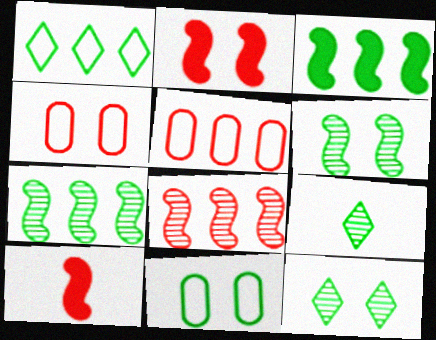[[3, 9, 11]]